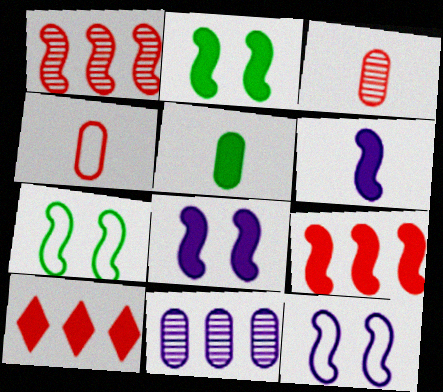[[1, 6, 7], 
[2, 6, 9], 
[5, 8, 10]]